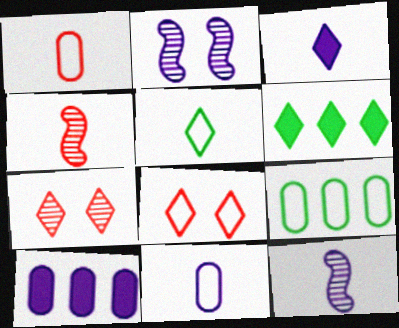[[1, 2, 6], 
[3, 11, 12]]